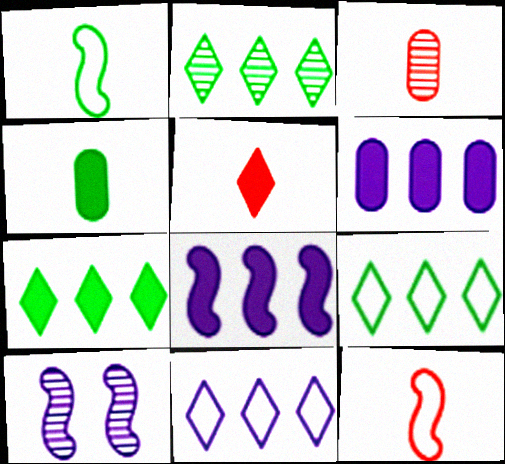[[2, 3, 10], 
[2, 7, 9], 
[3, 5, 12]]